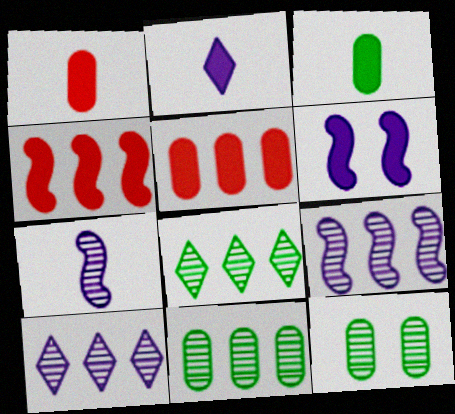[]